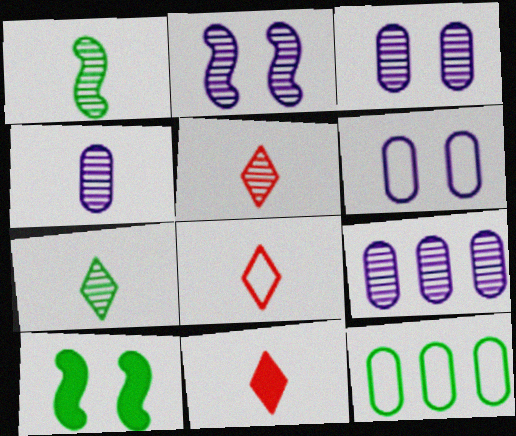[[1, 4, 5], 
[2, 11, 12], 
[3, 4, 9], 
[5, 8, 11], 
[7, 10, 12], 
[8, 9, 10]]